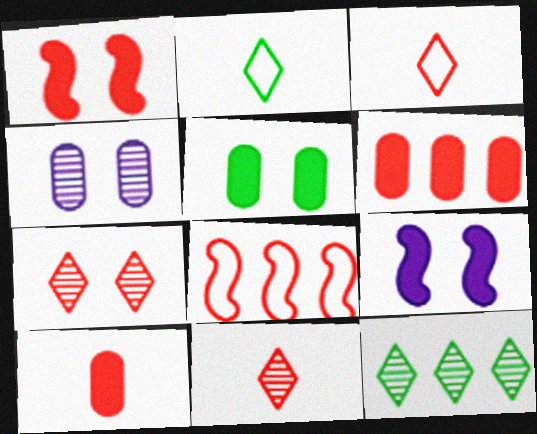[[7, 8, 10]]